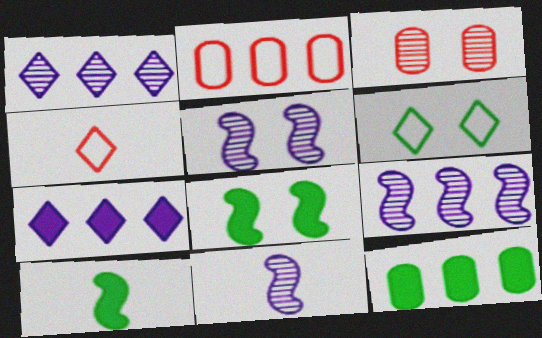[[4, 5, 12], 
[5, 9, 11]]